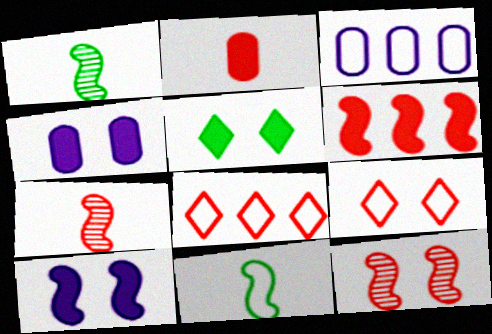[[1, 4, 8], 
[2, 8, 12], 
[3, 5, 7], 
[3, 9, 11]]